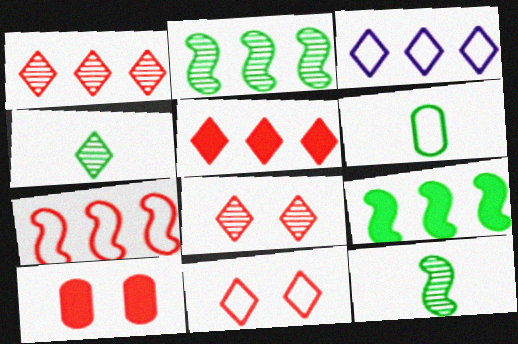[[3, 10, 12]]